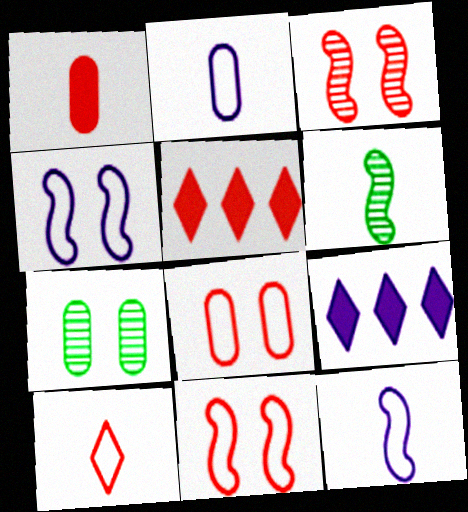[[5, 7, 12], 
[6, 8, 9]]